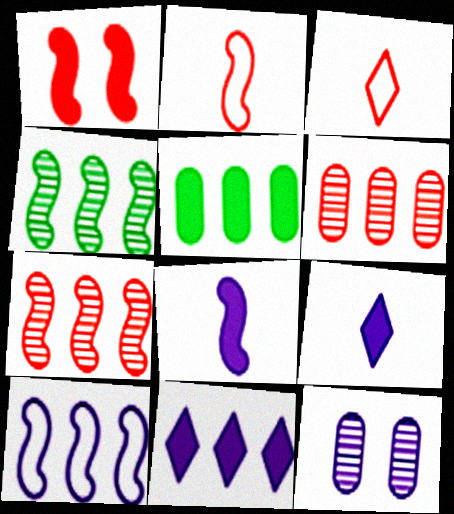[[1, 2, 7], 
[1, 3, 6], 
[1, 5, 9], 
[9, 10, 12]]